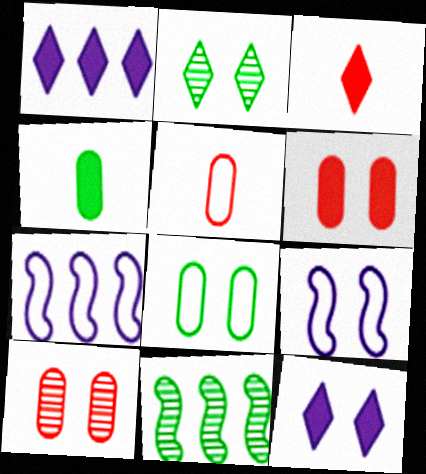[[2, 6, 9], 
[5, 11, 12]]